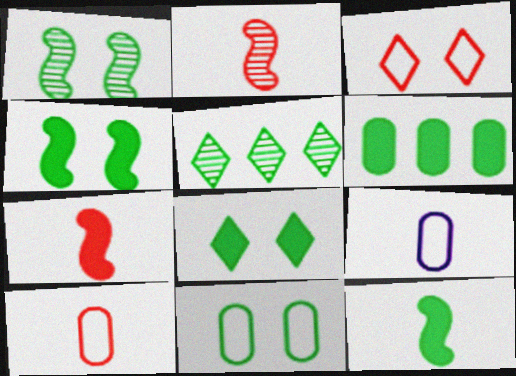[[1, 8, 11], 
[5, 11, 12], 
[6, 8, 12]]